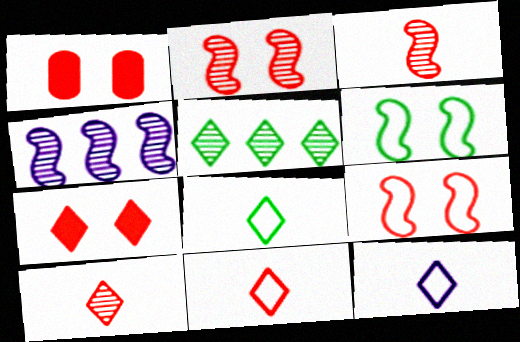[[1, 4, 8], 
[5, 7, 12], 
[8, 11, 12]]